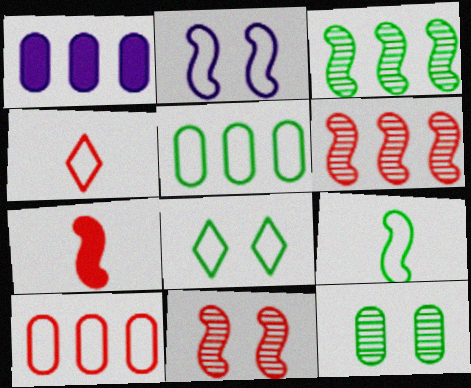[[2, 3, 7], 
[2, 4, 5], 
[5, 8, 9]]